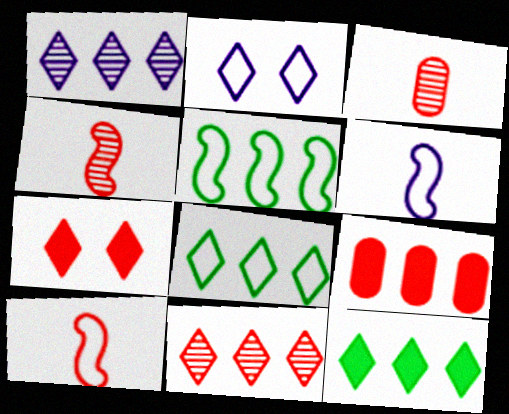[[1, 5, 9]]